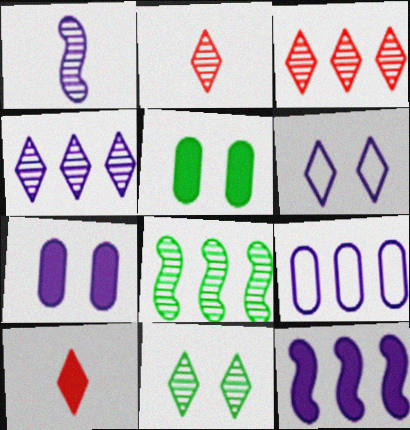[[2, 4, 11], 
[4, 9, 12], 
[5, 10, 12]]